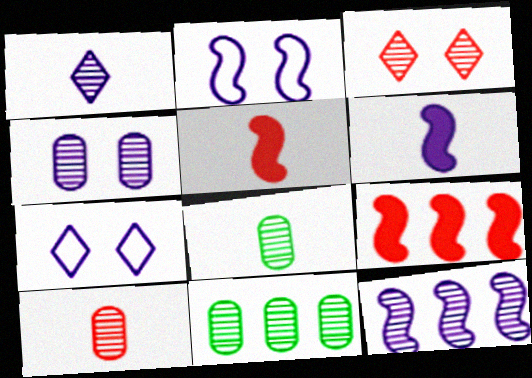[[1, 4, 12], 
[2, 6, 12], 
[3, 8, 12], 
[4, 10, 11], 
[5, 7, 11], 
[7, 8, 9]]